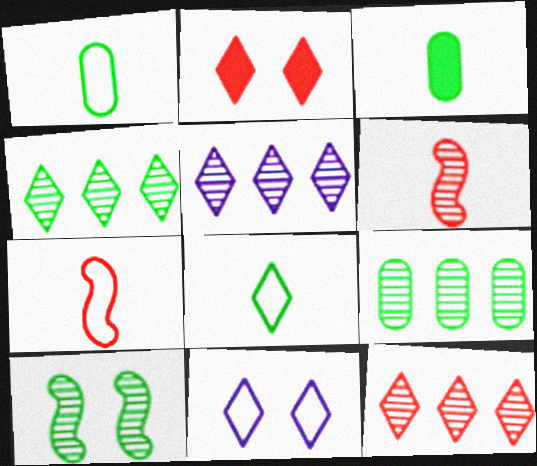[[2, 5, 8], 
[4, 5, 12]]